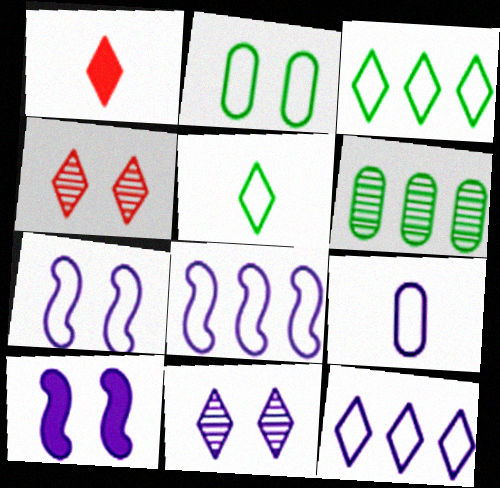[[1, 3, 11], 
[1, 6, 7], 
[2, 4, 10], 
[7, 9, 12]]